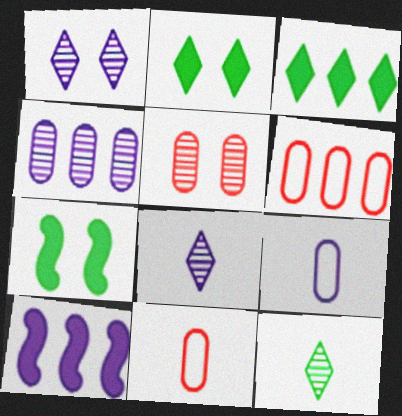[[1, 9, 10], 
[6, 7, 8]]